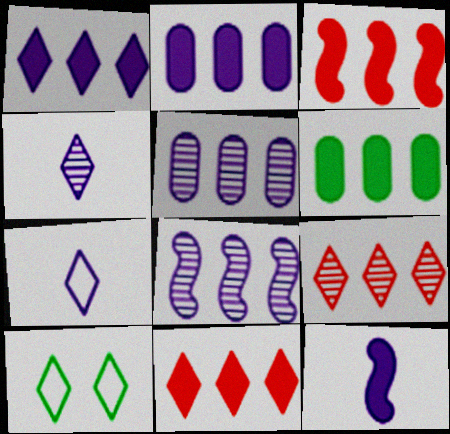[[1, 3, 6], 
[4, 10, 11]]